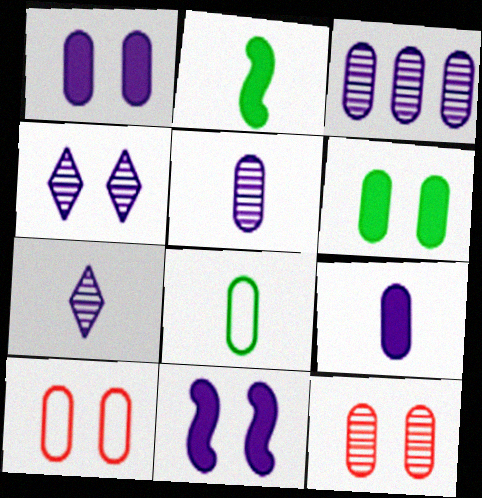[]